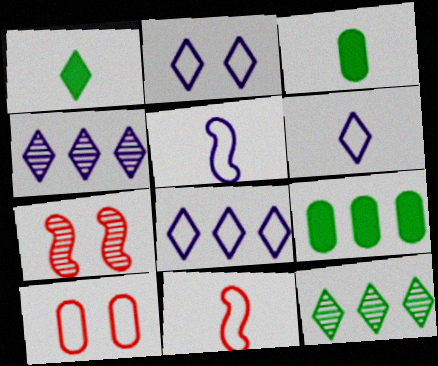[[2, 6, 8], 
[3, 7, 8], 
[6, 7, 9]]